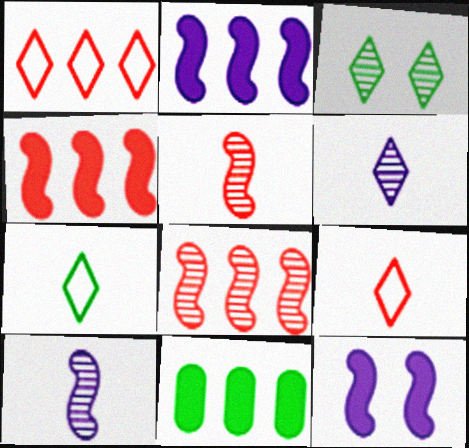[]